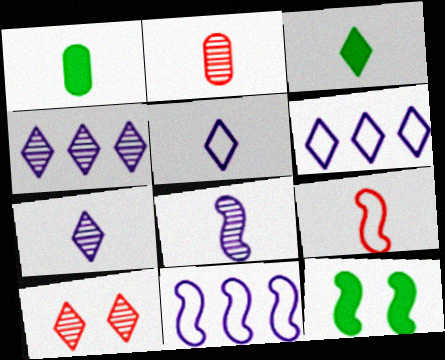[[1, 7, 9], 
[1, 10, 11], 
[2, 6, 12], 
[3, 6, 10]]